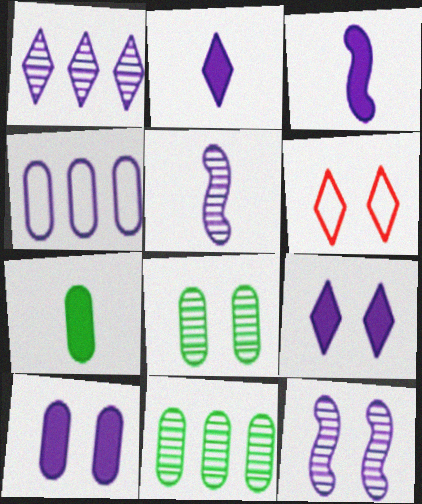[[2, 4, 12], 
[3, 6, 11], 
[4, 5, 9]]